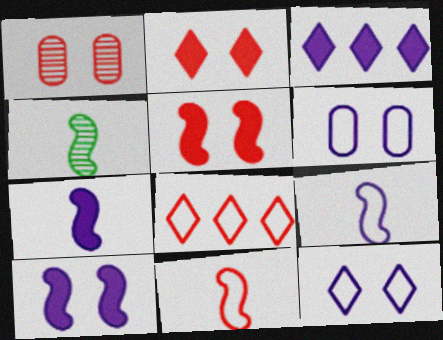[[4, 7, 11]]